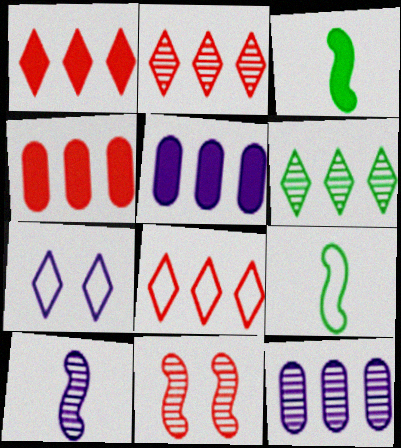[[1, 2, 8], 
[5, 7, 10]]